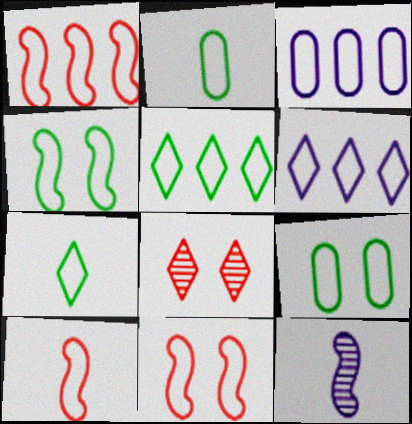[[1, 3, 5], 
[1, 10, 11], 
[2, 4, 5], 
[2, 6, 11], 
[3, 7, 11], 
[6, 9, 10]]